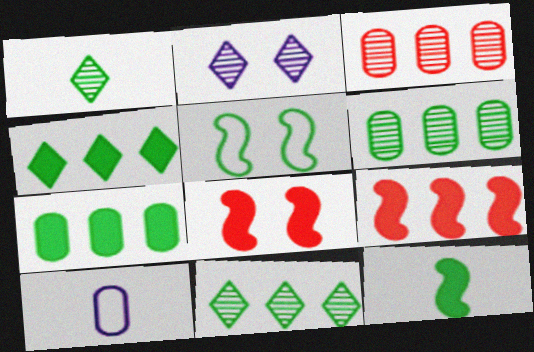[[1, 5, 7], 
[8, 10, 11]]